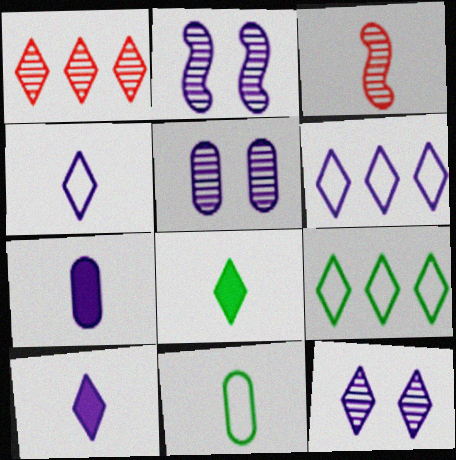[[2, 5, 12], 
[2, 6, 7], 
[3, 10, 11], 
[6, 10, 12]]